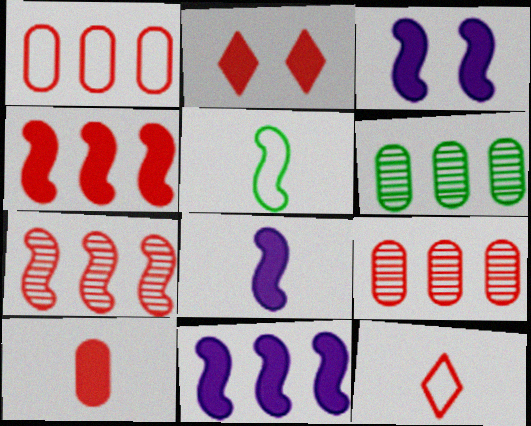[[2, 4, 10], 
[3, 5, 7], 
[3, 6, 12], 
[3, 8, 11]]